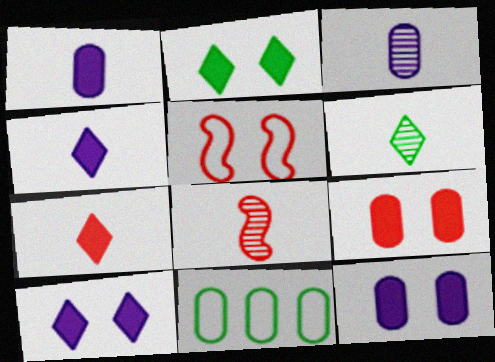[[3, 6, 8], 
[3, 9, 11], 
[8, 10, 11]]